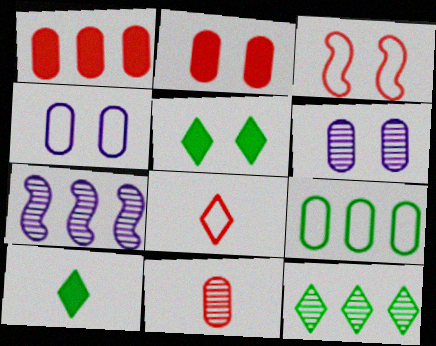[[3, 5, 6]]